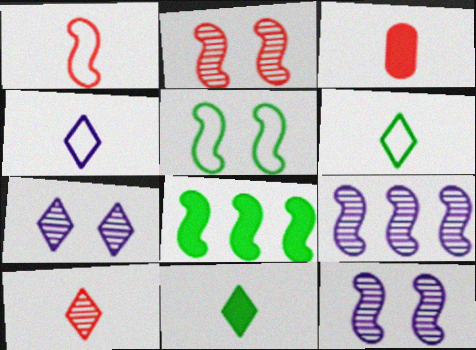[[1, 3, 10], 
[1, 8, 12], 
[4, 10, 11]]